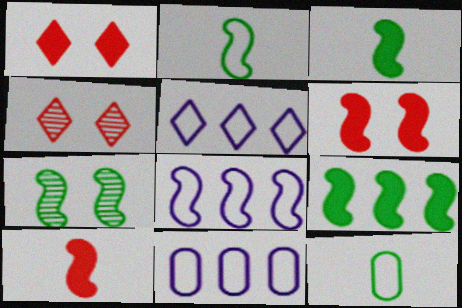[[2, 7, 9], 
[3, 4, 11], 
[5, 8, 11], 
[7, 8, 10]]